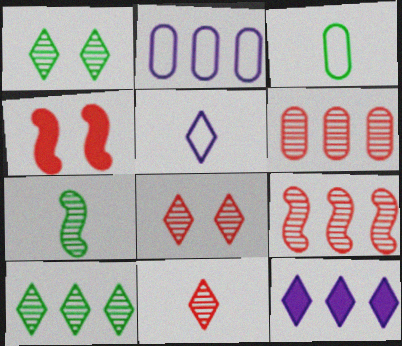[]